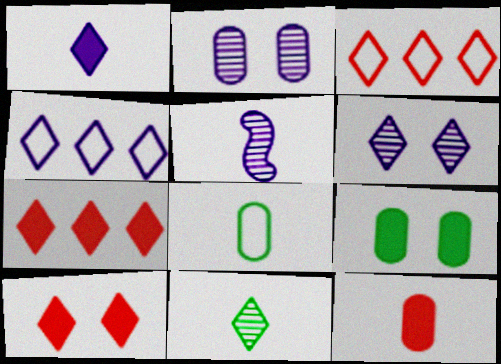[[1, 4, 6], 
[3, 5, 9], 
[4, 10, 11]]